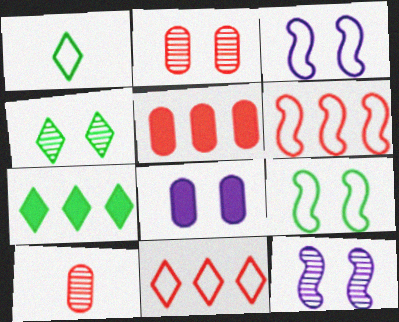[[1, 4, 7], 
[1, 5, 12], 
[2, 4, 12], 
[3, 7, 10]]